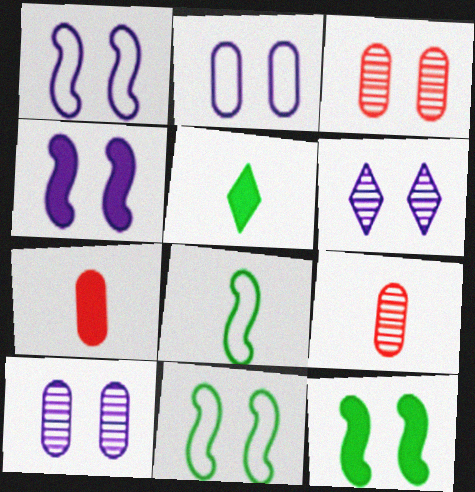[[2, 4, 6]]